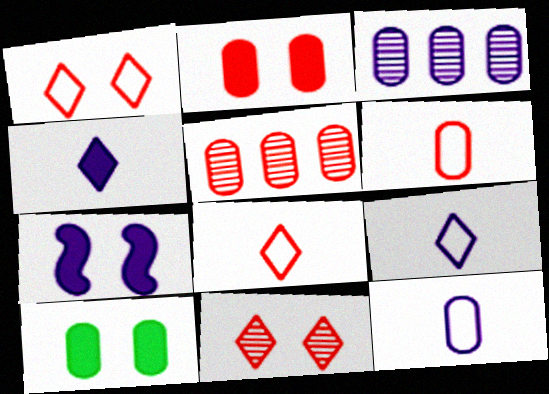[[2, 5, 6], 
[3, 6, 10], 
[3, 7, 9], 
[5, 10, 12]]